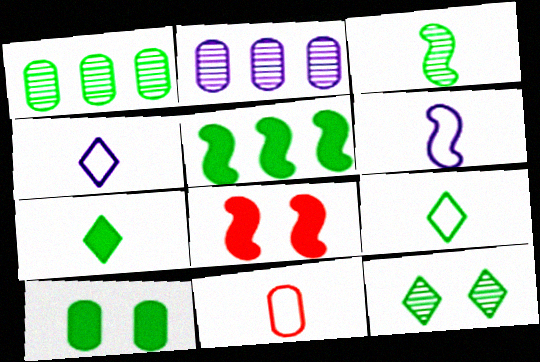[[1, 3, 12], 
[1, 4, 8], 
[2, 8, 9], 
[2, 10, 11], 
[5, 7, 10], 
[6, 9, 11]]